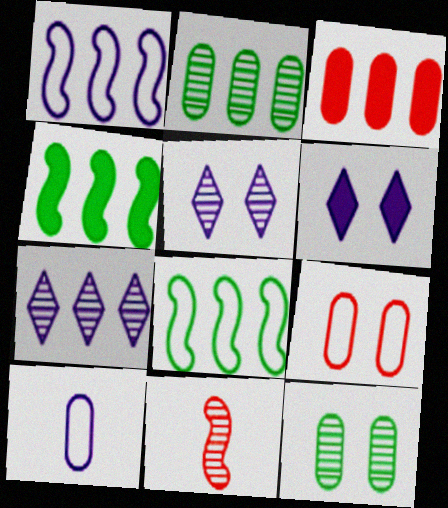[[2, 5, 11], 
[3, 7, 8], 
[3, 10, 12], 
[7, 11, 12]]